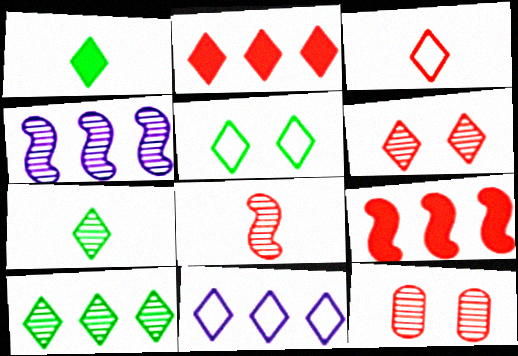[[1, 5, 10], 
[1, 6, 11], 
[2, 3, 6], 
[2, 10, 11], 
[3, 5, 11], 
[3, 9, 12], 
[4, 7, 12]]